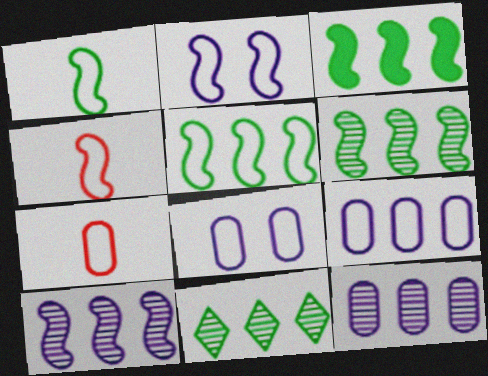[[2, 4, 5], 
[3, 5, 6]]